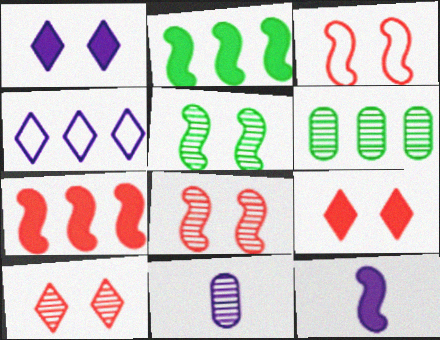[[4, 6, 7]]